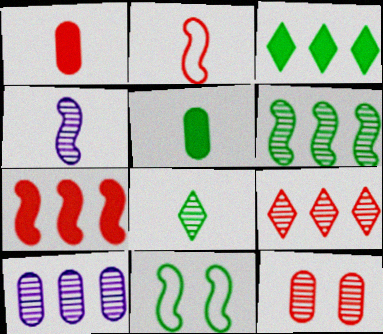[[4, 7, 11], 
[6, 9, 10]]